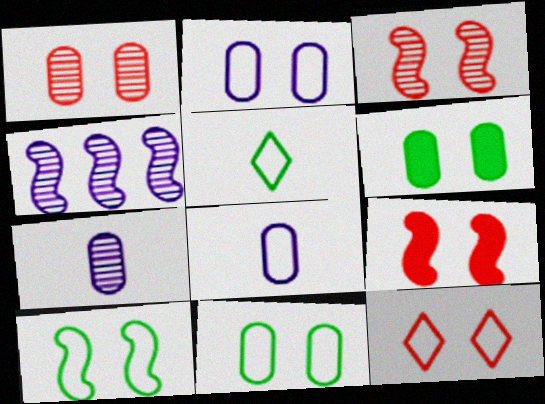[[1, 2, 6], 
[1, 9, 12], 
[2, 10, 12]]